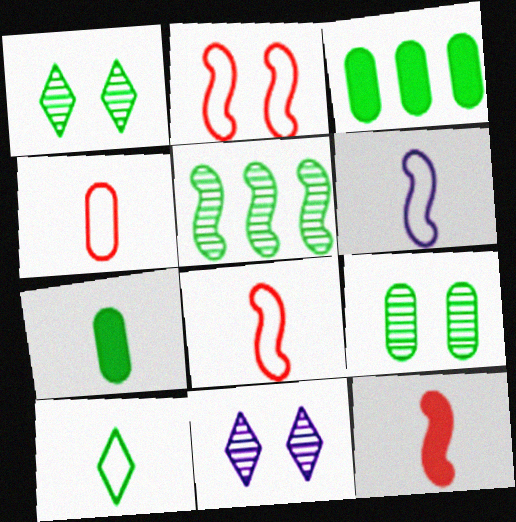[[3, 8, 11], 
[4, 6, 10]]